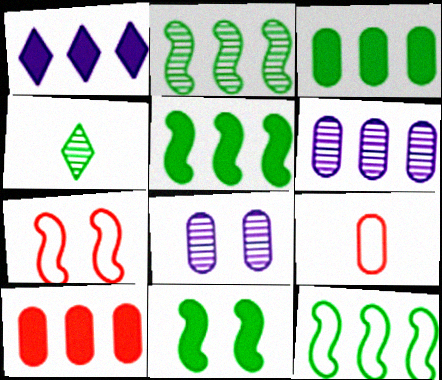[[1, 5, 10], 
[2, 5, 12], 
[3, 8, 9]]